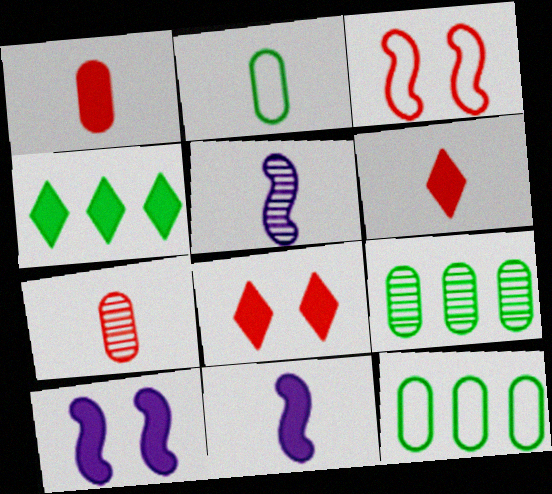[[1, 4, 10], 
[2, 5, 6], 
[5, 8, 12]]